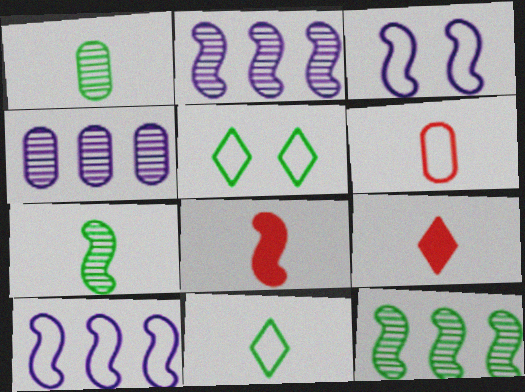[[3, 8, 12], 
[4, 5, 8], 
[5, 6, 10]]